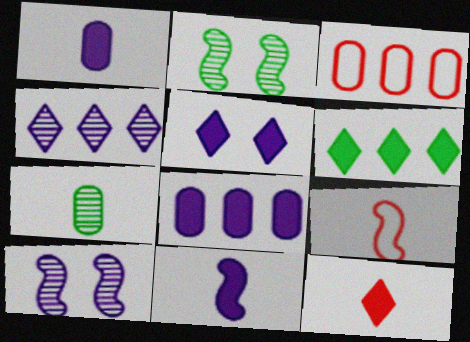[[5, 6, 12], 
[5, 8, 11]]